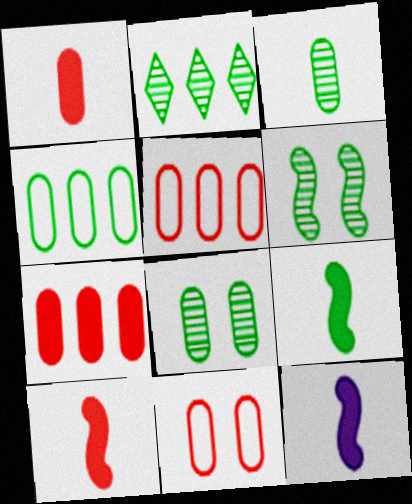[[2, 3, 6], 
[2, 11, 12], 
[9, 10, 12]]